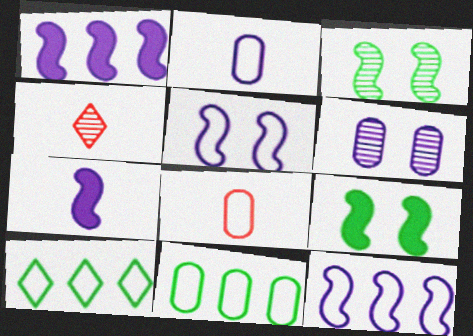[[5, 8, 10]]